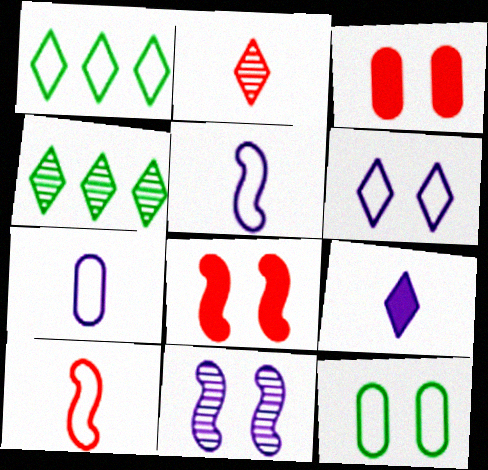[[3, 4, 5], 
[4, 7, 8]]